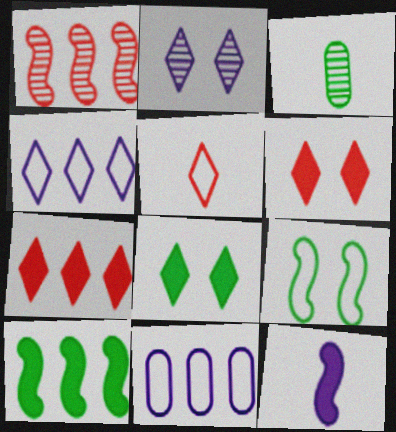[[1, 2, 3], 
[1, 9, 12], 
[2, 11, 12], 
[3, 5, 12], 
[5, 9, 11]]